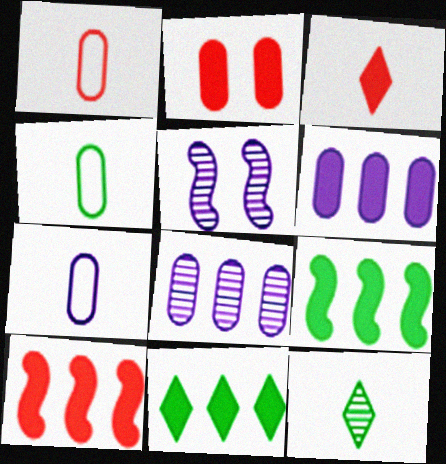[[1, 4, 7], 
[1, 5, 11], 
[2, 3, 10], 
[2, 4, 8], 
[6, 10, 11]]